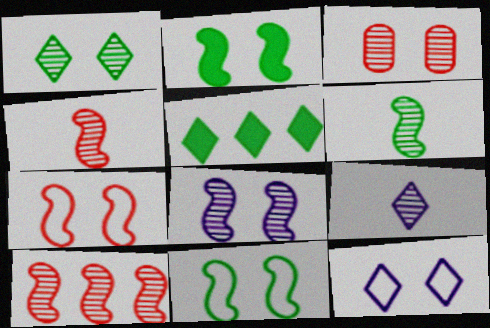[[1, 3, 8], 
[2, 3, 12], 
[2, 7, 8], 
[6, 8, 10]]